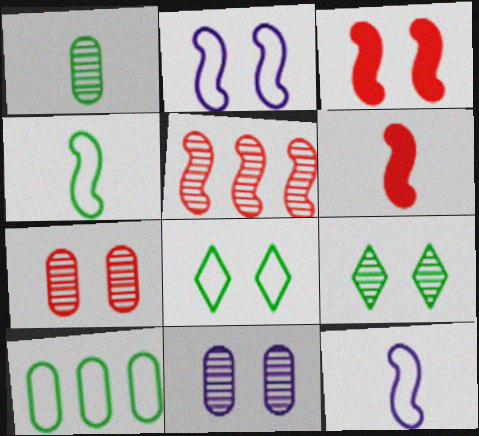[[3, 8, 11], 
[4, 8, 10]]